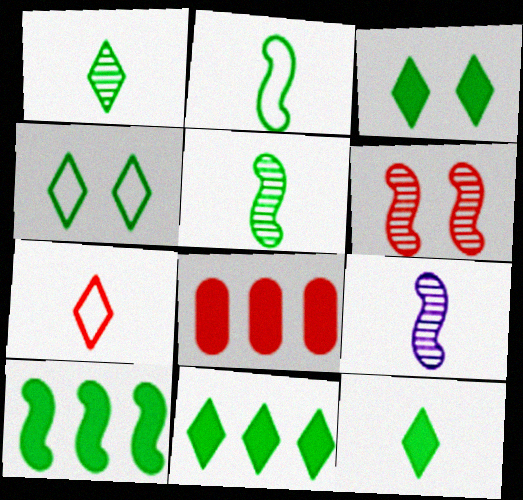[[1, 4, 11], 
[3, 11, 12], 
[4, 8, 9], 
[6, 7, 8]]